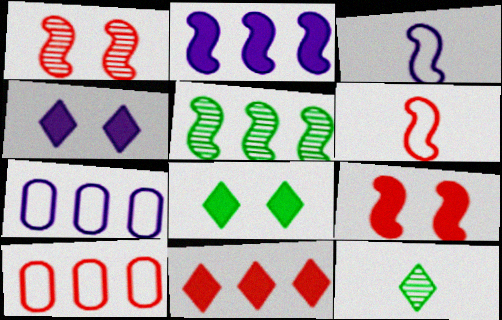[[3, 5, 9], 
[5, 7, 11], 
[7, 9, 12]]